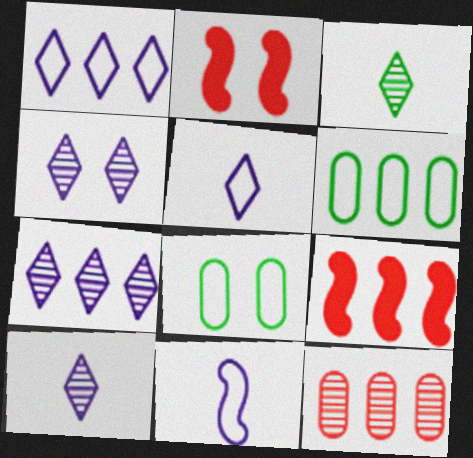[[2, 4, 8], 
[2, 6, 10], 
[4, 7, 10], 
[6, 7, 9], 
[8, 9, 10]]